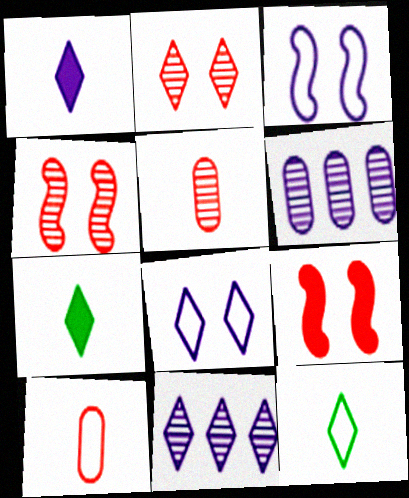[[1, 3, 6], 
[1, 8, 11], 
[6, 9, 12]]